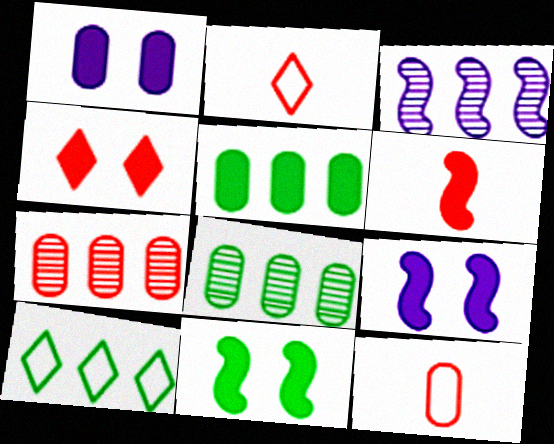[[1, 4, 11], 
[1, 8, 12], 
[2, 8, 9]]